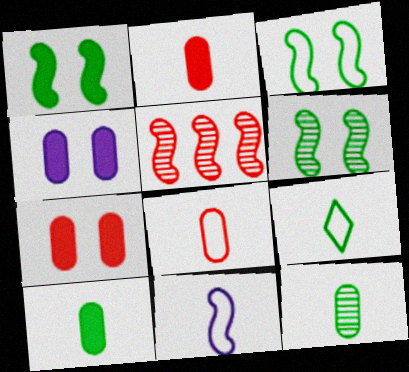[[1, 3, 6], 
[1, 5, 11], 
[4, 5, 9], 
[8, 9, 11]]